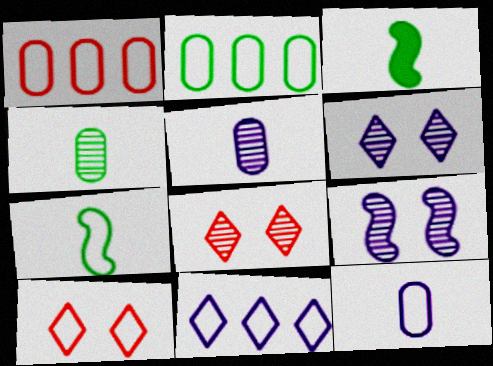[[1, 3, 6]]